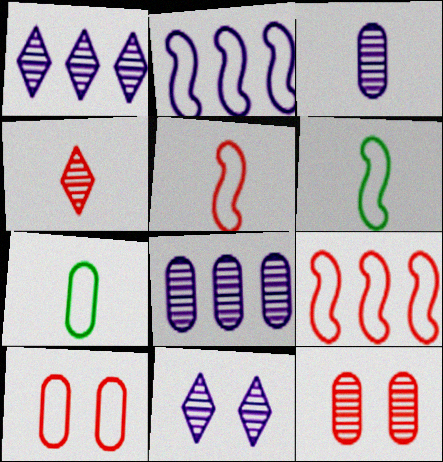[]